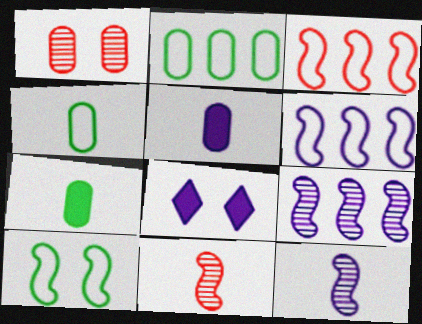[[1, 2, 5], 
[1, 8, 10], 
[2, 8, 11]]